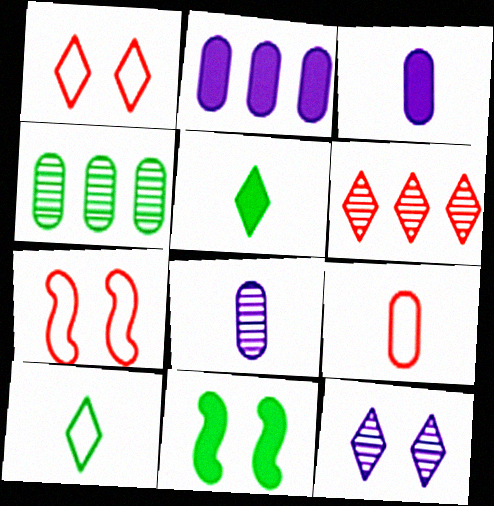[[4, 10, 11]]